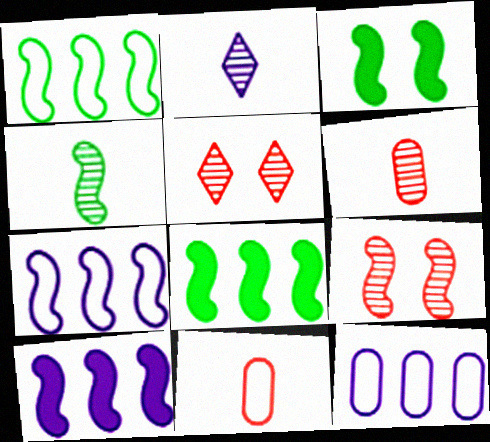[[1, 3, 4], 
[2, 4, 6]]